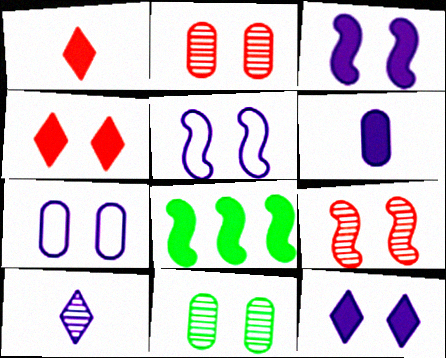[[4, 5, 11], 
[4, 6, 8]]